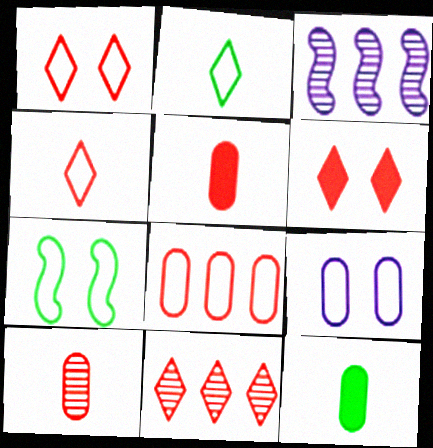[[1, 3, 12], 
[1, 7, 9], 
[4, 6, 11]]